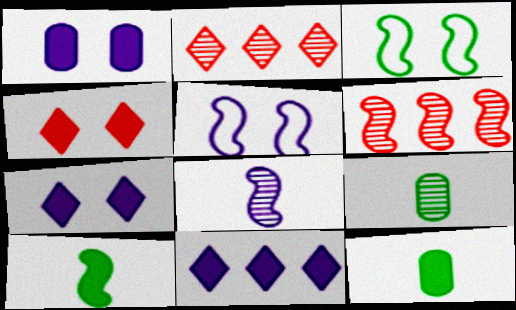[[2, 5, 12], 
[5, 6, 10]]